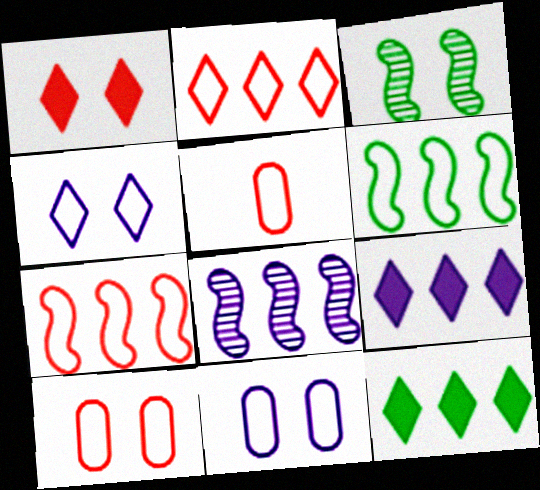[[1, 3, 11], 
[3, 5, 9], 
[4, 5, 6]]